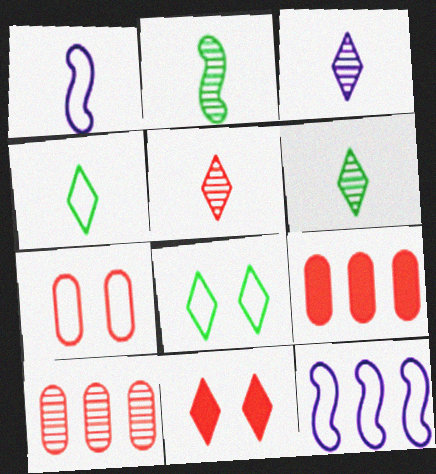[[3, 5, 6], 
[4, 7, 12]]